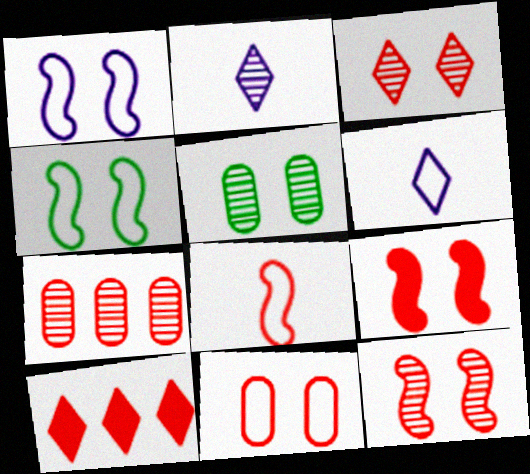[[3, 9, 11]]